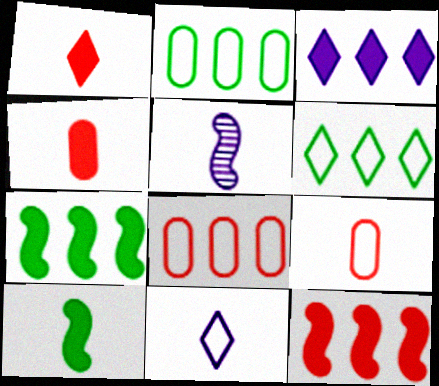[]